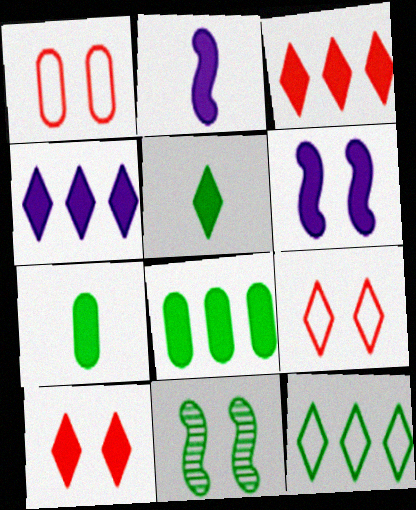[[2, 8, 10], 
[3, 6, 7], 
[4, 5, 10], 
[7, 11, 12]]